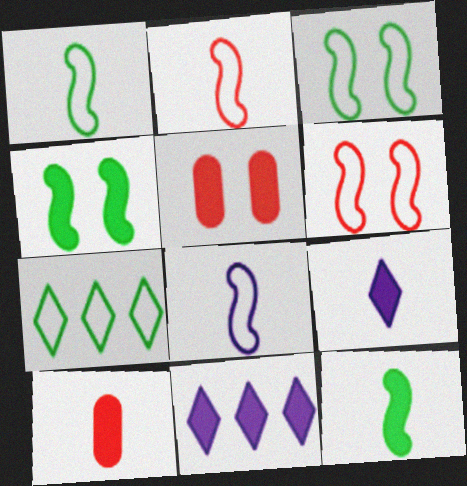[[1, 2, 8], 
[4, 10, 11], 
[5, 11, 12], 
[9, 10, 12]]